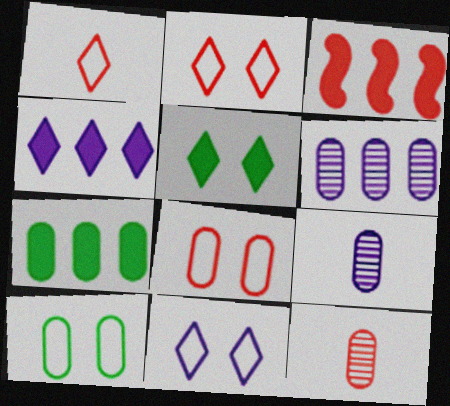[[2, 3, 12], 
[3, 4, 7], 
[7, 8, 9]]